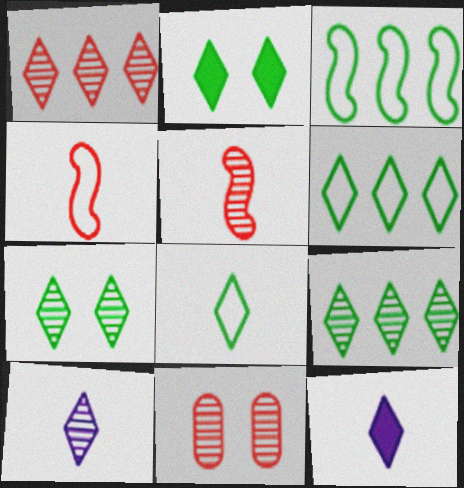[[1, 5, 11], 
[1, 7, 10], 
[2, 8, 9], 
[3, 11, 12]]